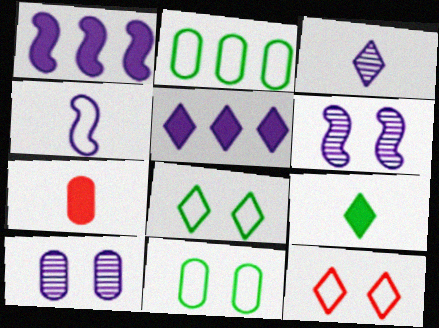[[1, 4, 6], 
[2, 4, 12], 
[2, 7, 10], 
[4, 5, 10]]